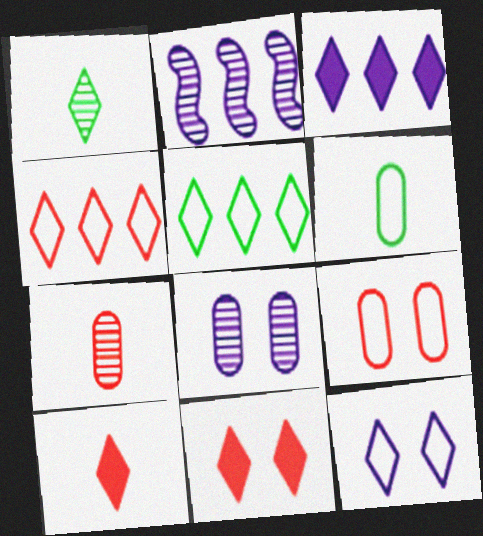[[2, 6, 11]]